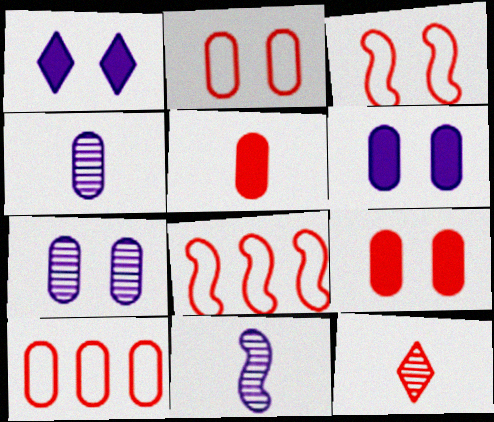[[8, 9, 12]]